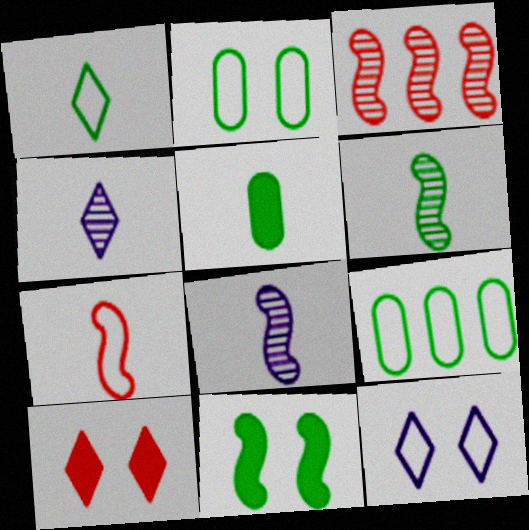[[1, 5, 6], 
[3, 5, 12], 
[4, 5, 7], 
[7, 9, 12], 
[8, 9, 10]]